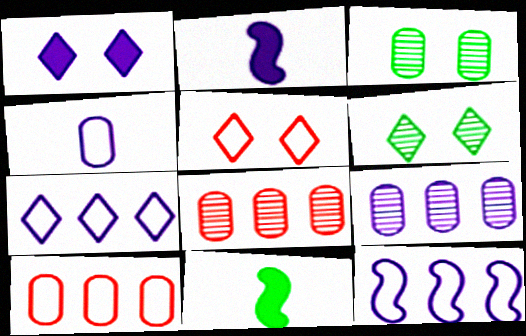[[1, 5, 6], 
[2, 6, 10], 
[5, 9, 11]]